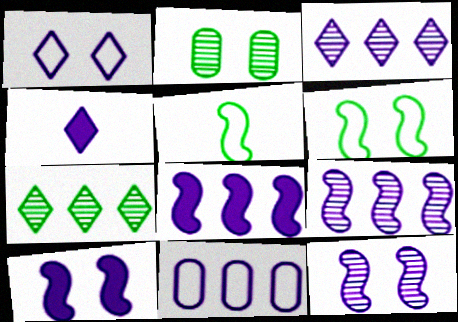[[1, 3, 4], 
[3, 8, 11], 
[4, 11, 12]]